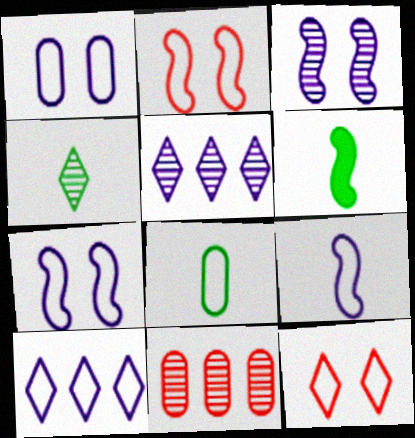[[1, 9, 10], 
[2, 8, 10], 
[3, 4, 11], 
[4, 6, 8]]